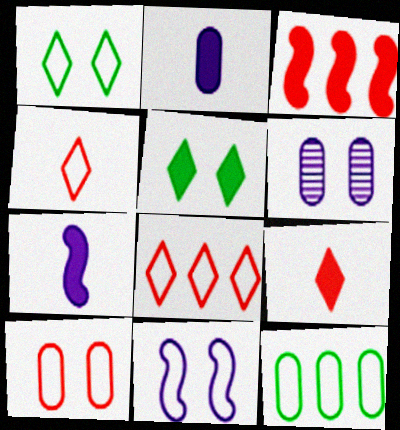[[1, 10, 11], 
[2, 3, 5], 
[4, 11, 12]]